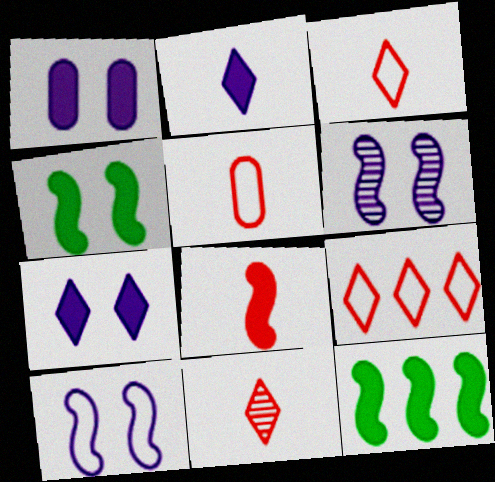[[5, 8, 11]]